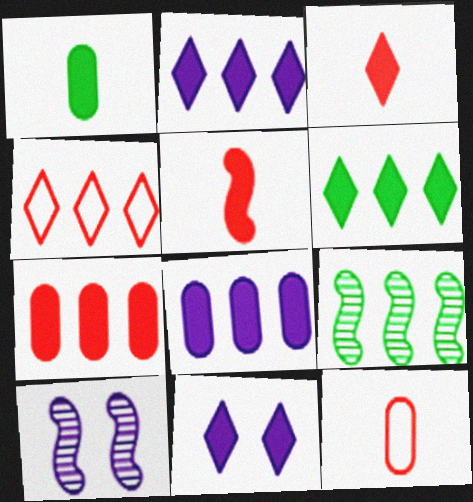[[1, 4, 10], 
[3, 6, 11], 
[4, 8, 9], 
[6, 10, 12], 
[9, 11, 12]]